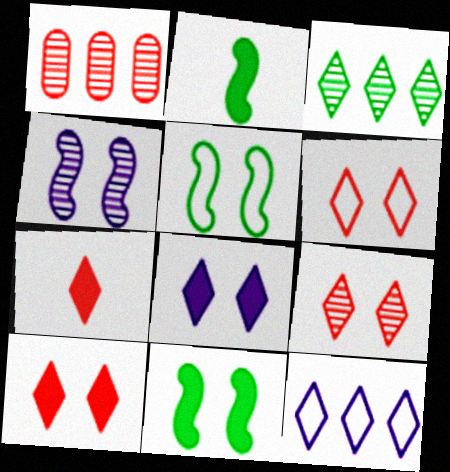[[6, 9, 10]]